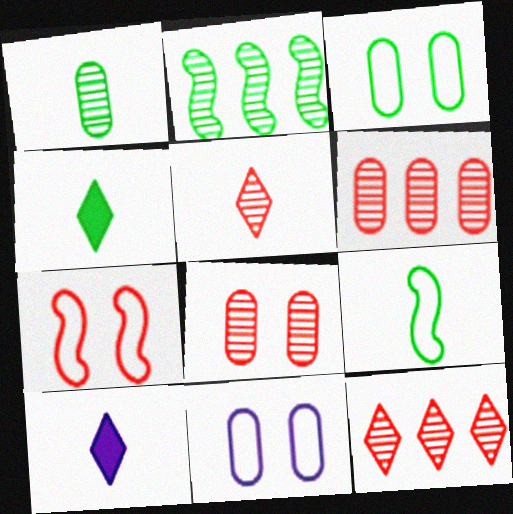[[1, 4, 9], 
[2, 3, 4]]